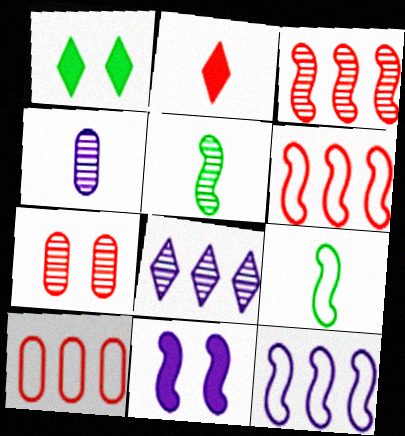[[1, 4, 6], 
[2, 4, 9], 
[2, 6, 7], 
[3, 9, 11], 
[5, 6, 11], 
[5, 7, 8]]